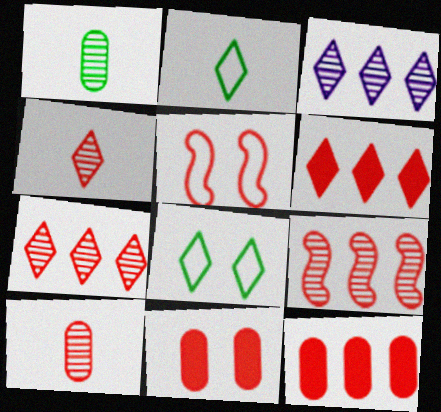[[4, 5, 12], 
[5, 6, 10]]